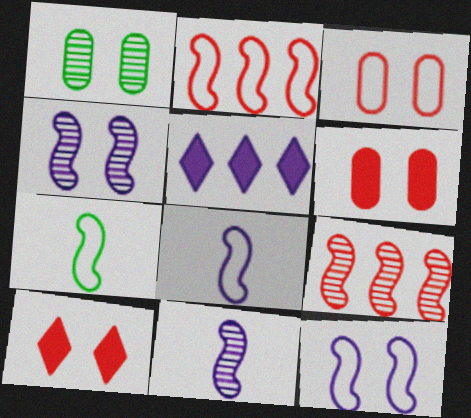[[1, 10, 12], 
[2, 7, 12]]